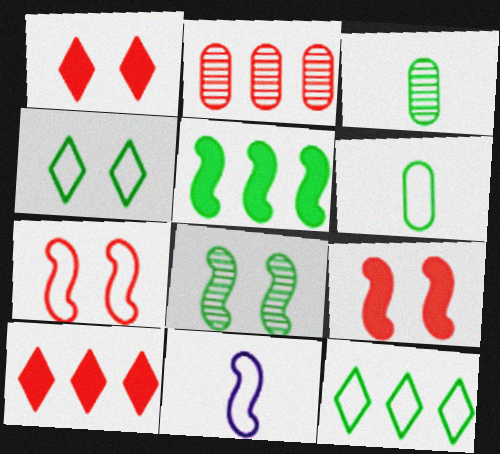[[3, 4, 5]]